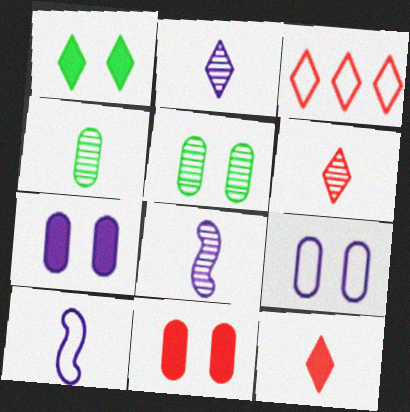[[1, 2, 3], 
[4, 6, 8], 
[4, 10, 12], 
[5, 9, 11]]